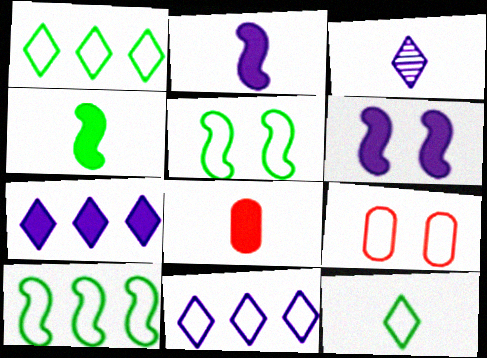[]